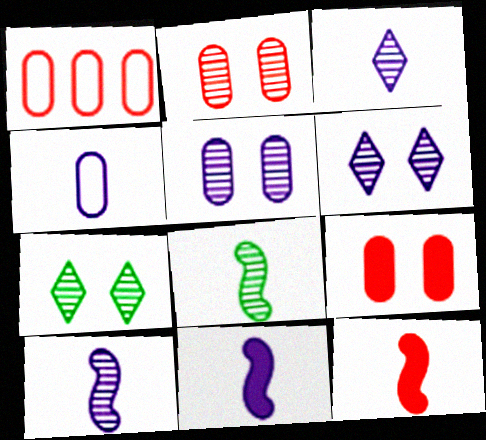[[1, 7, 11], 
[3, 4, 11]]